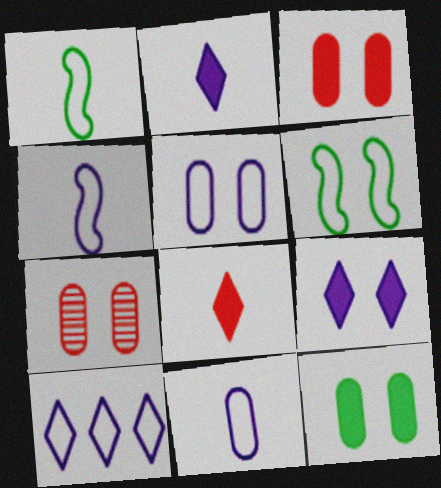[[4, 5, 10], 
[5, 7, 12], 
[6, 7, 9]]